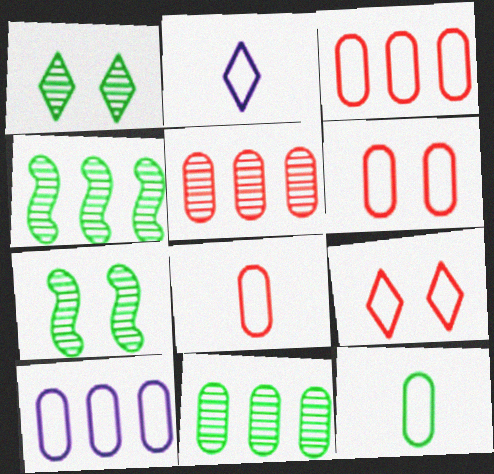[[3, 6, 8], 
[6, 10, 12]]